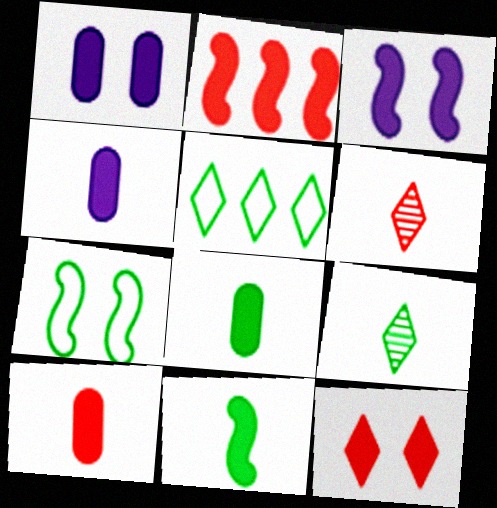[[2, 3, 11], 
[2, 10, 12], 
[4, 8, 10]]